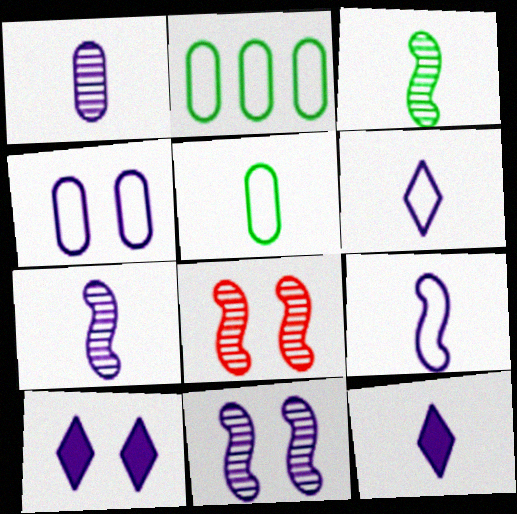[[1, 9, 12], 
[2, 8, 12], 
[4, 10, 11]]